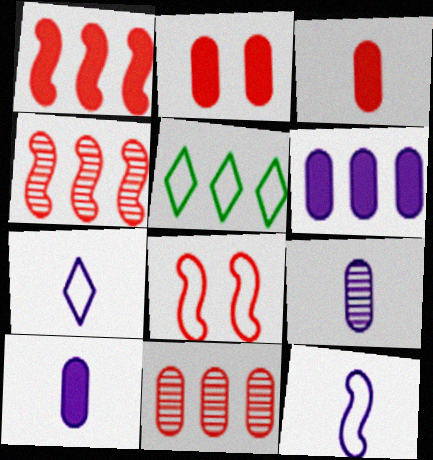[[4, 5, 6]]